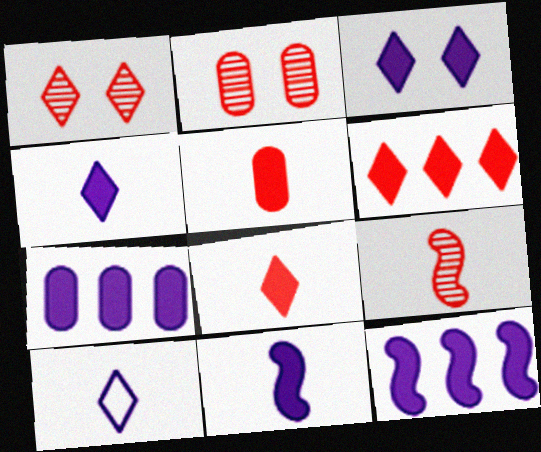[[3, 7, 11]]